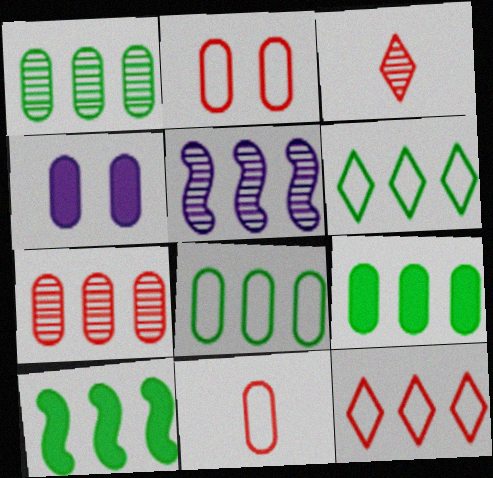[[1, 4, 11], 
[1, 6, 10], 
[1, 8, 9], 
[5, 9, 12]]